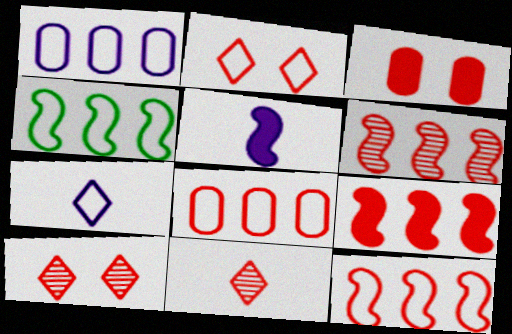[[3, 11, 12], 
[6, 9, 12]]